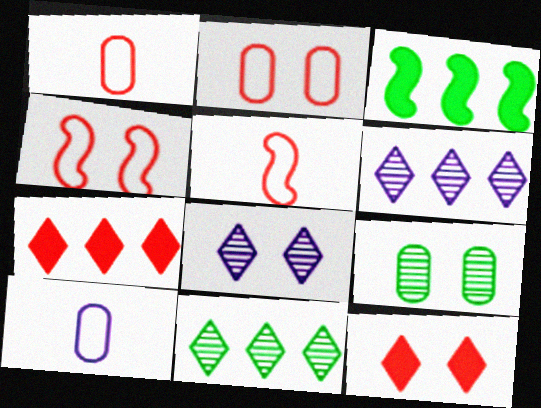[[1, 3, 8]]